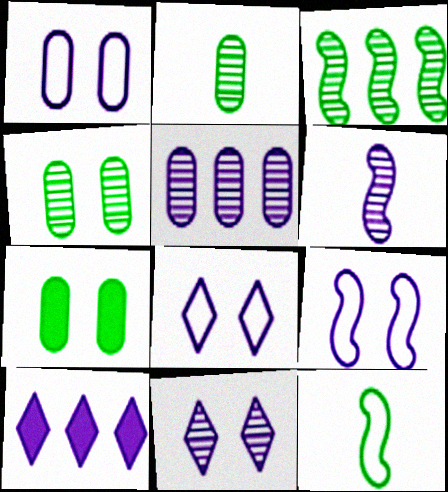[[1, 6, 10], 
[1, 8, 9], 
[5, 6, 11]]